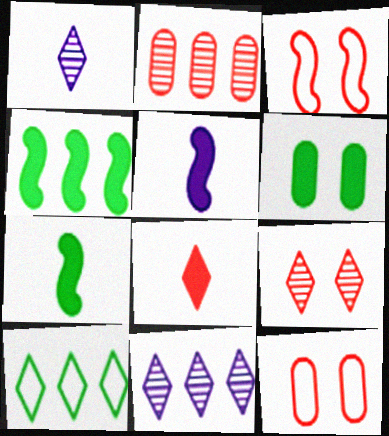[[1, 4, 12], 
[2, 3, 8], 
[7, 11, 12]]